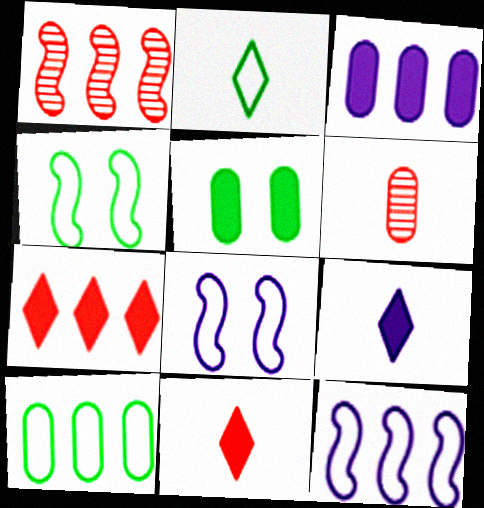[[2, 4, 10]]